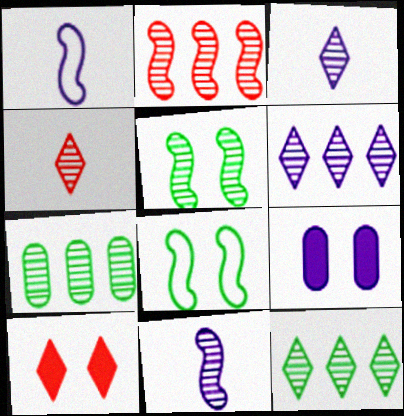[[1, 6, 9], 
[1, 7, 10], 
[2, 5, 11], 
[2, 6, 7]]